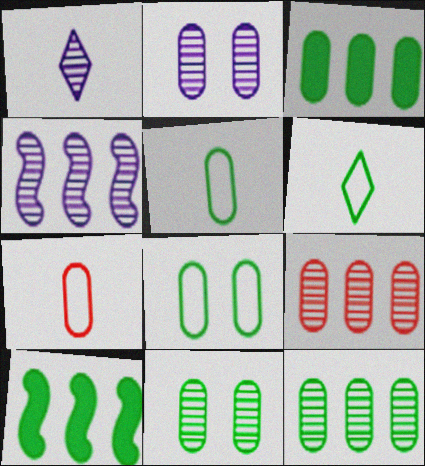[[1, 2, 4], 
[2, 3, 7], 
[3, 5, 11], 
[6, 10, 11]]